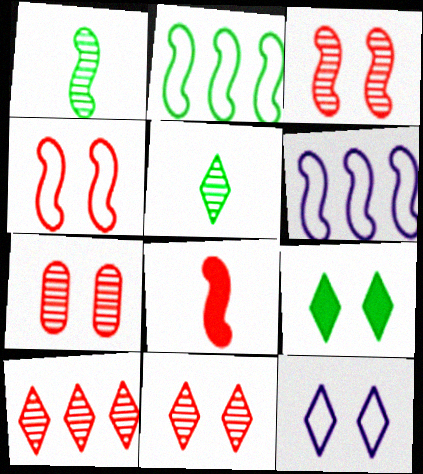[[3, 7, 11], 
[9, 11, 12]]